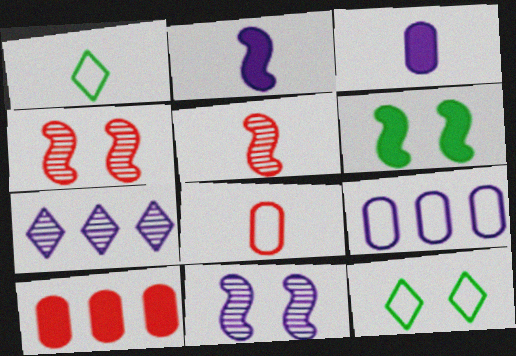[[1, 3, 5], 
[1, 10, 11], 
[6, 7, 8]]